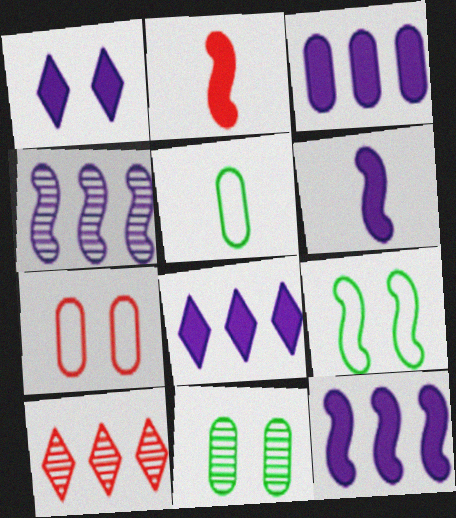[[1, 3, 6], 
[2, 4, 9], 
[2, 7, 10], 
[3, 8, 12]]